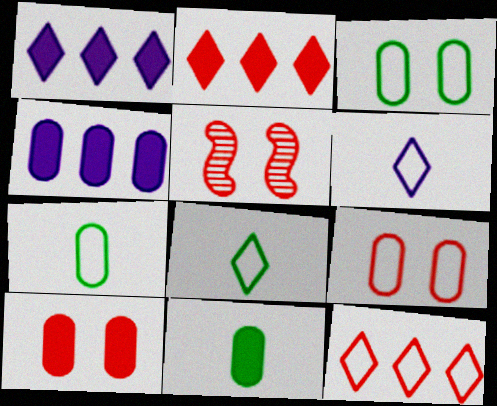[[1, 5, 7], 
[4, 5, 8], 
[4, 10, 11]]